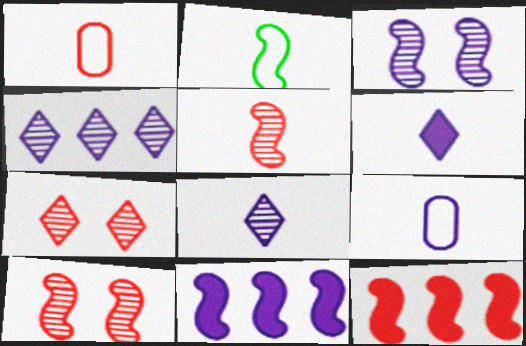[[1, 7, 12], 
[2, 3, 12], 
[2, 10, 11]]